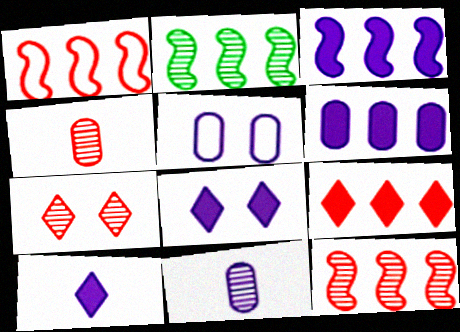[[1, 2, 3], 
[2, 7, 11], 
[4, 7, 12], 
[5, 6, 11]]